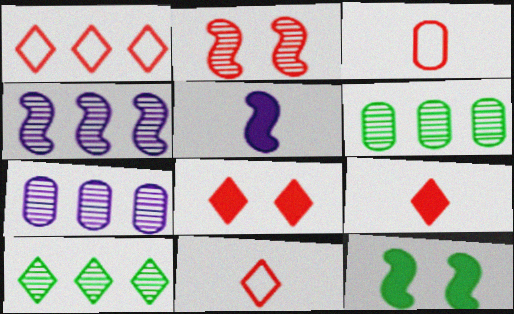[[7, 11, 12]]